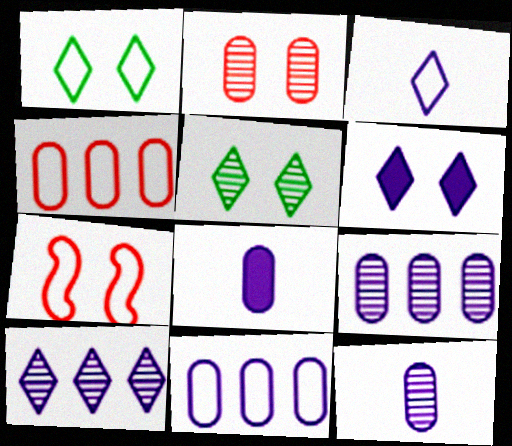[[3, 6, 10]]